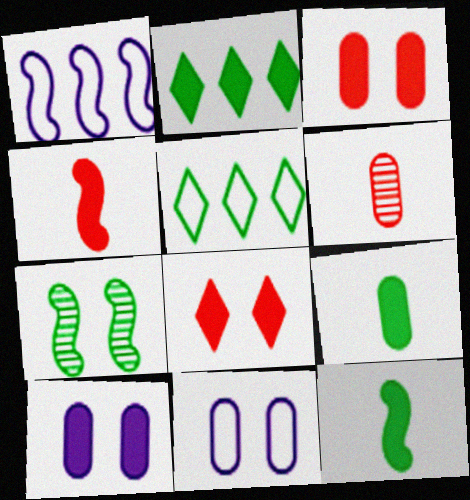[[1, 4, 7], 
[2, 4, 10], 
[5, 7, 9], 
[7, 8, 11]]